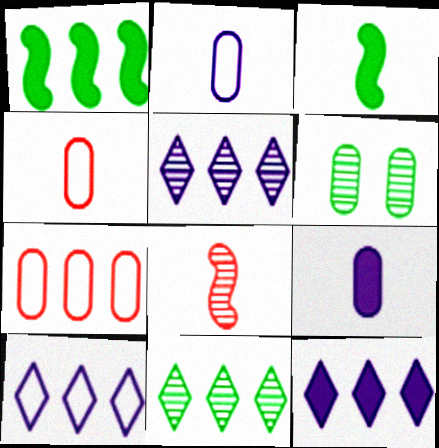[[1, 5, 7], 
[5, 6, 8], 
[5, 10, 12], 
[6, 7, 9]]